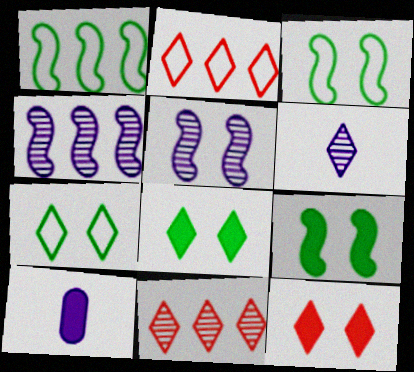[[2, 6, 8], 
[3, 10, 11]]